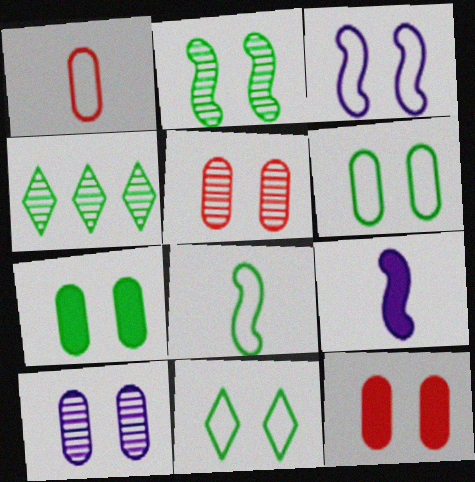[[2, 7, 11], 
[4, 7, 8], 
[6, 10, 12]]